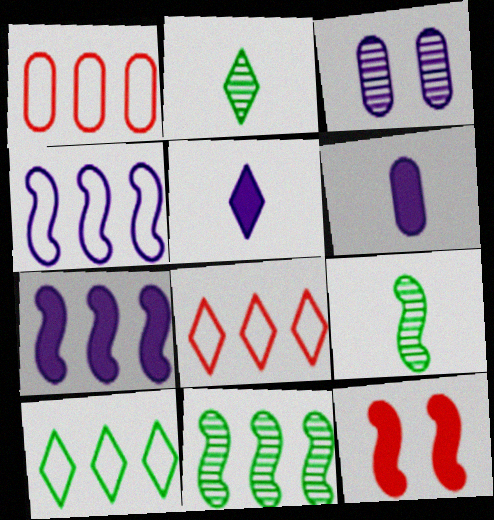[[1, 4, 10], 
[3, 4, 5], 
[4, 9, 12]]